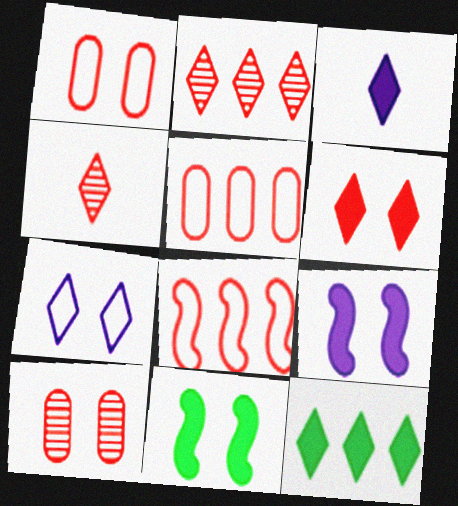[[3, 6, 12], 
[4, 7, 12], 
[7, 10, 11]]